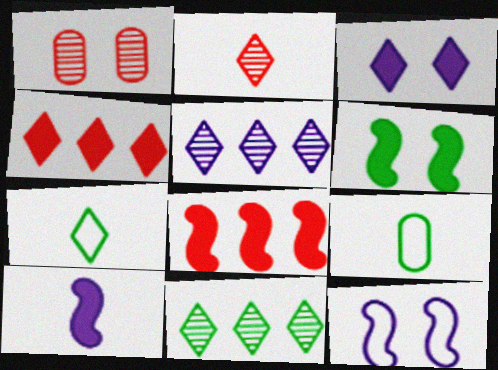[[2, 9, 10], 
[6, 8, 10], 
[6, 9, 11]]